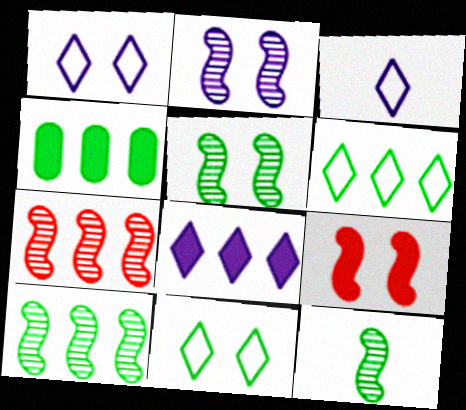[[2, 7, 12], 
[4, 6, 10], 
[4, 11, 12], 
[5, 10, 12]]